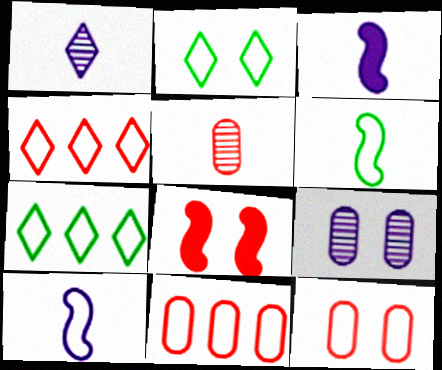[[2, 8, 9], 
[2, 10, 11], 
[4, 5, 8], 
[7, 10, 12]]